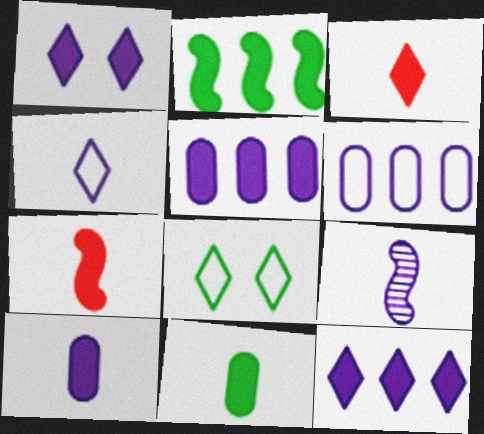[[1, 6, 9], 
[4, 9, 10]]